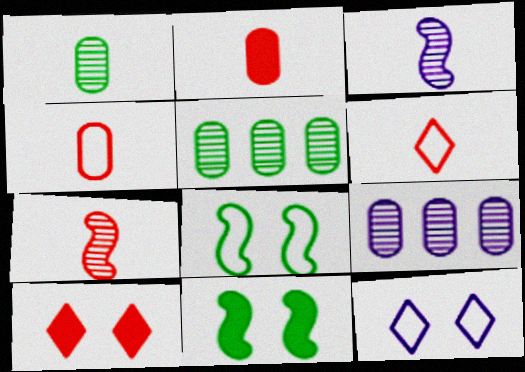[[2, 6, 7], 
[6, 9, 11]]